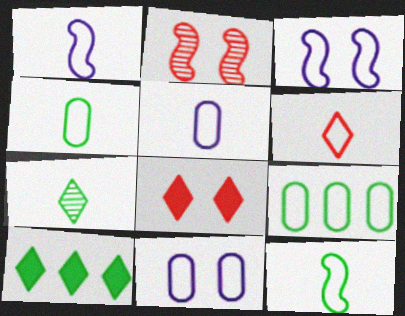[[1, 4, 6], 
[2, 5, 10], 
[3, 6, 9], 
[5, 6, 12]]